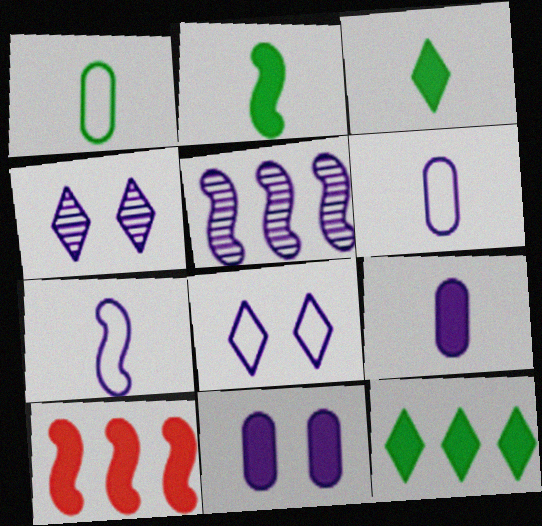[[1, 4, 10], 
[3, 10, 11], 
[5, 8, 9]]